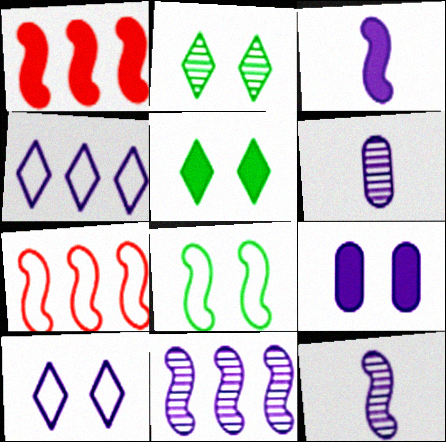[[1, 8, 12], 
[4, 9, 12], 
[5, 6, 7]]